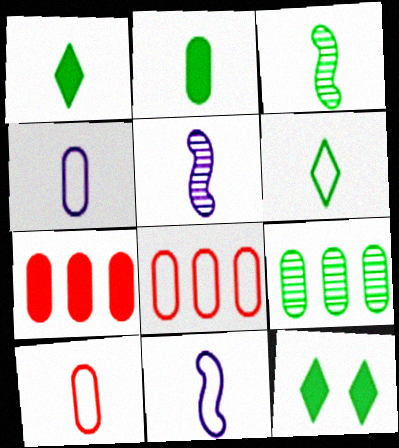[[1, 5, 10], 
[2, 3, 6], 
[5, 8, 12], 
[6, 10, 11]]